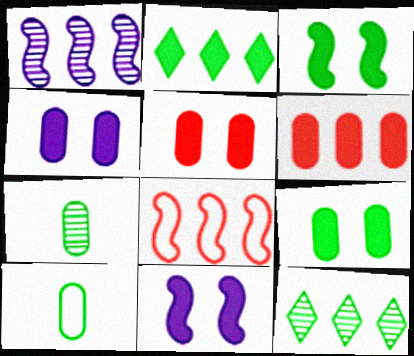[[3, 10, 12], 
[4, 5, 9]]